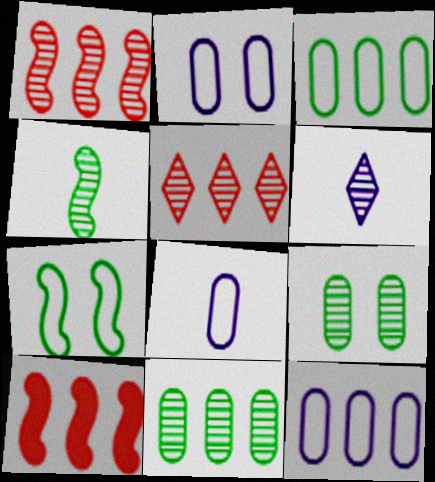[[1, 6, 9], 
[2, 8, 12]]